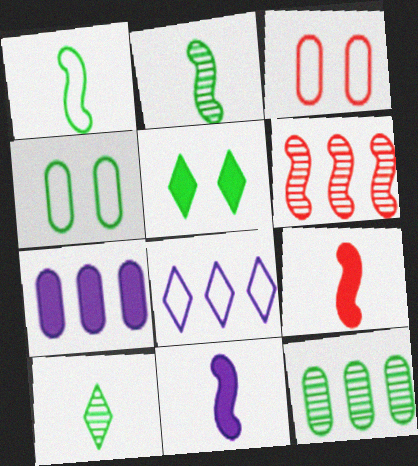[[1, 3, 8], 
[1, 5, 12], 
[5, 7, 9]]